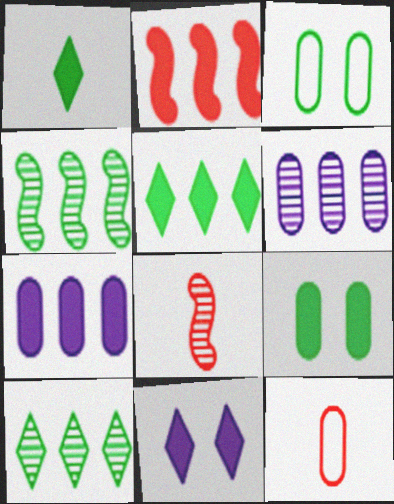[[1, 3, 4], 
[2, 5, 7], 
[4, 11, 12], 
[6, 9, 12]]